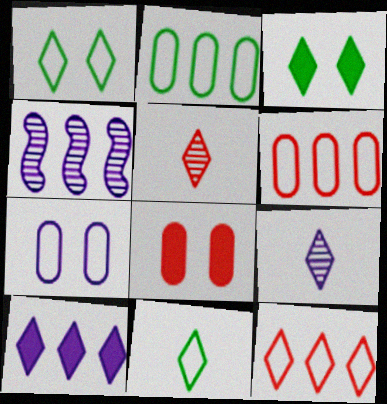[[1, 5, 10], 
[3, 9, 12], 
[4, 8, 11]]